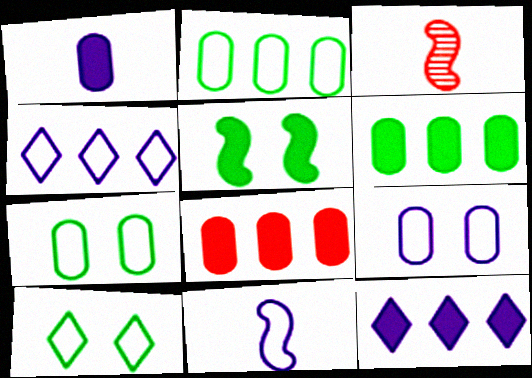[[3, 7, 12], 
[4, 9, 11]]